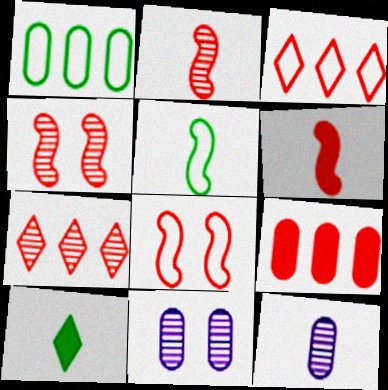[]